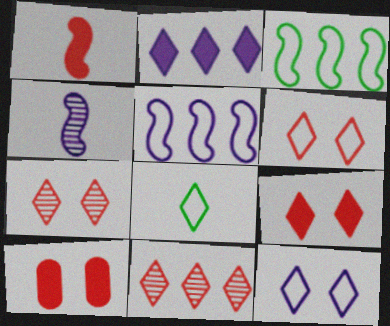[[2, 7, 8], 
[6, 7, 9]]